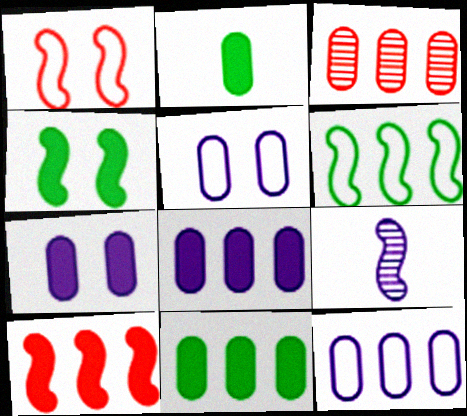[[2, 3, 5], 
[3, 11, 12]]